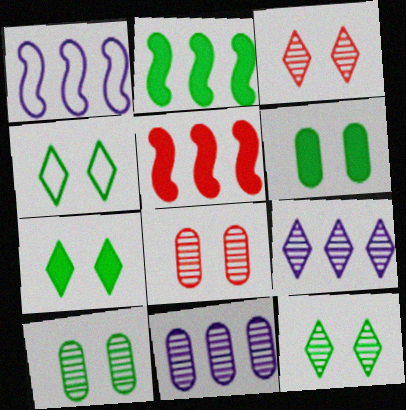[[4, 7, 12]]